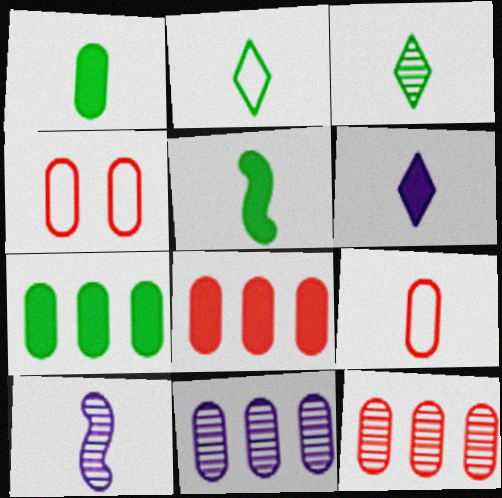[[1, 4, 11]]